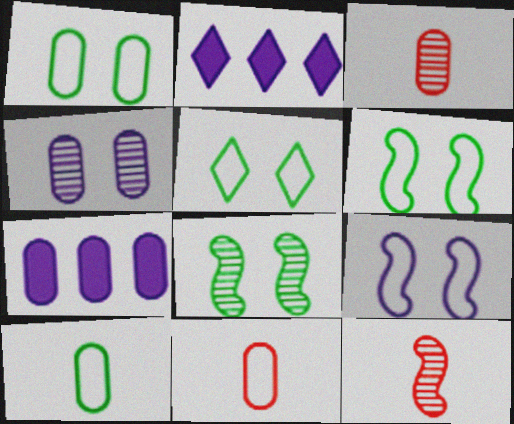[[1, 2, 12], 
[1, 3, 7], 
[1, 5, 6], 
[2, 3, 6], 
[2, 8, 11], 
[5, 7, 12]]